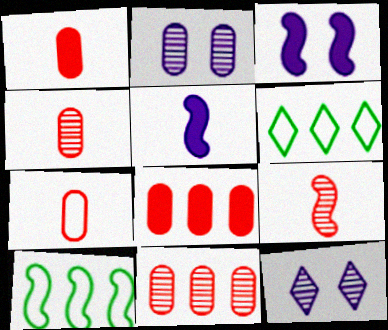[[1, 4, 7], 
[1, 10, 12], 
[3, 4, 6], 
[3, 9, 10]]